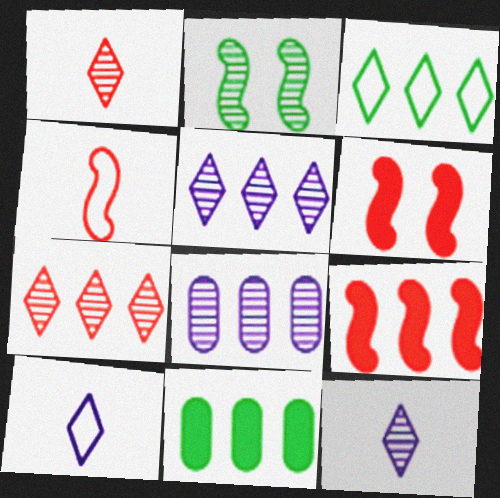[[1, 2, 8], 
[3, 8, 9]]